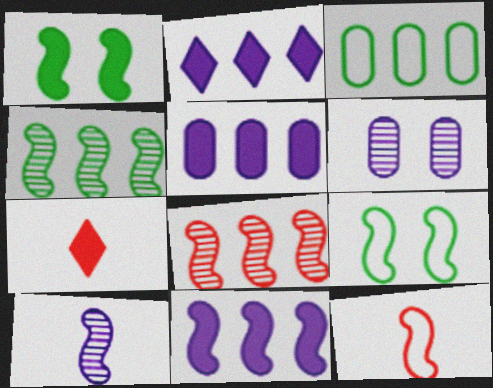[[1, 5, 7], 
[2, 3, 8], 
[2, 5, 11]]